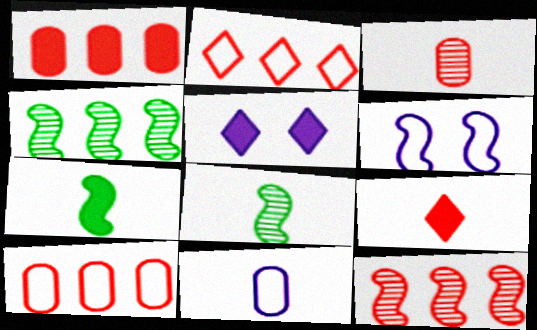[[1, 2, 12], 
[1, 5, 7], 
[5, 8, 10], 
[6, 7, 12], 
[8, 9, 11]]